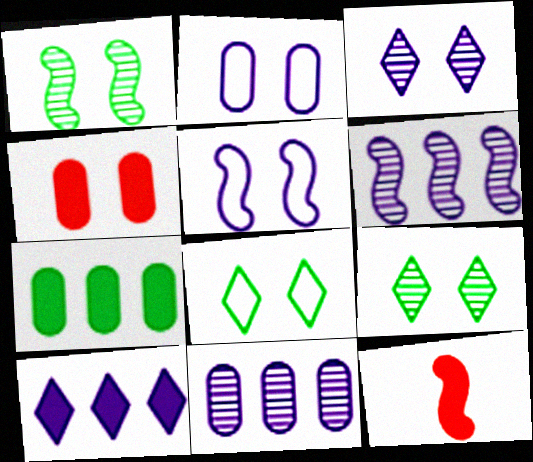[[4, 5, 9], 
[8, 11, 12]]